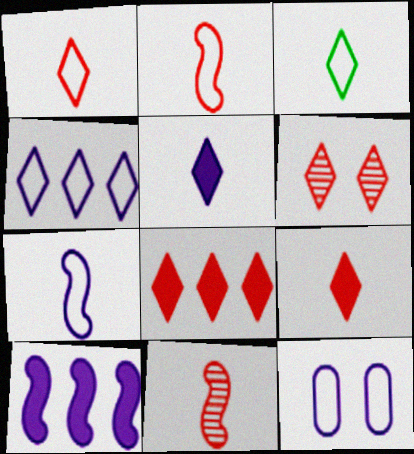[[1, 6, 8], 
[4, 7, 12]]